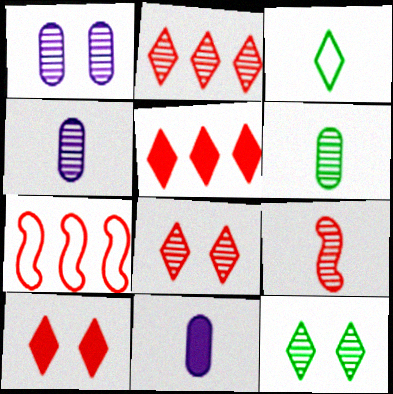[[3, 9, 11], 
[7, 11, 12]]